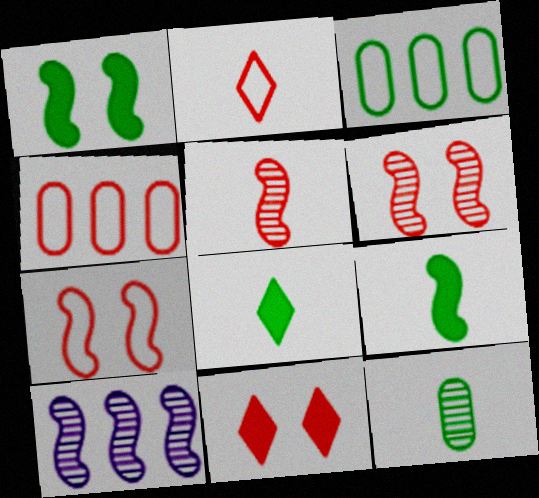[[2, 4, 7], 
[4, 5, 11], 
[7, 9, 10]]